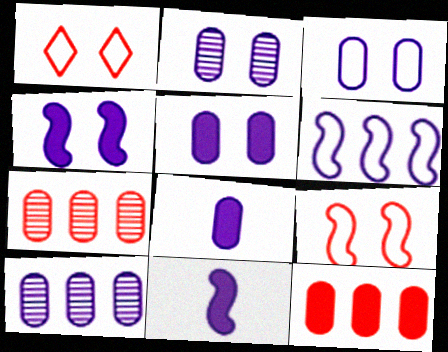[[2, 3, 5], 
[3, 8, 10]]